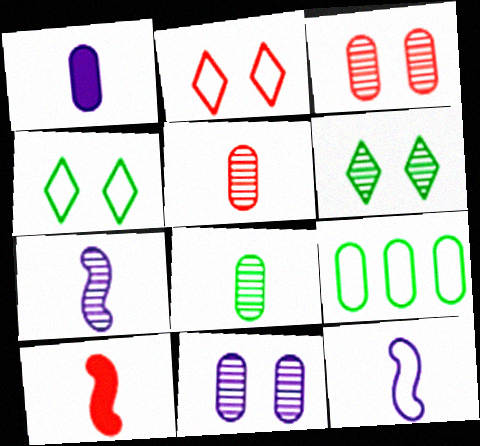[[1, 3, 9], 
[2, 9, 12]]